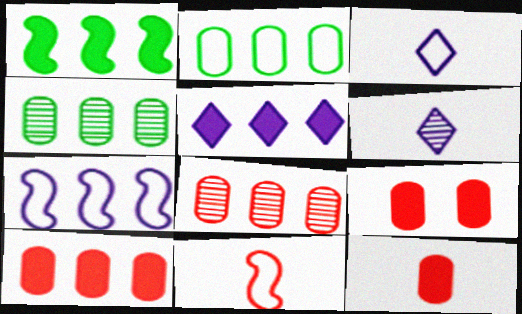[[1, 5, 10], 
[9, 10, 12]]